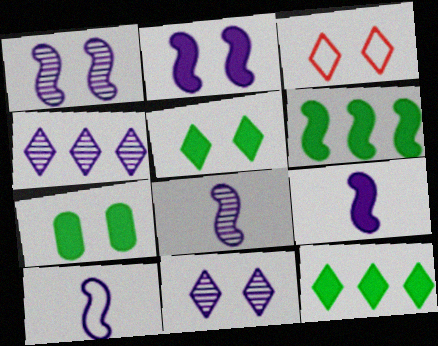[[1, 3, 7], 
[3, 5, 11], 
[8, 9, 10]]